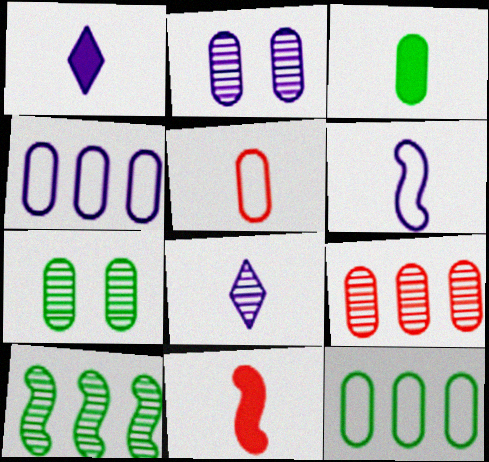[[1, 3, 11], 
[3, 7, 12]]